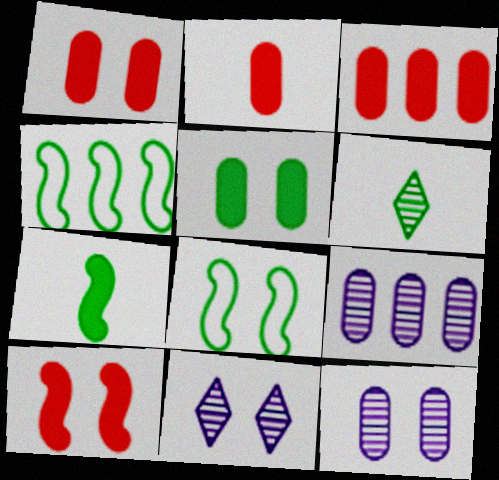[[1, 2, 3], 
[1, 8, 11], 
[2, 4, 11], 
[4, 5, 6]]